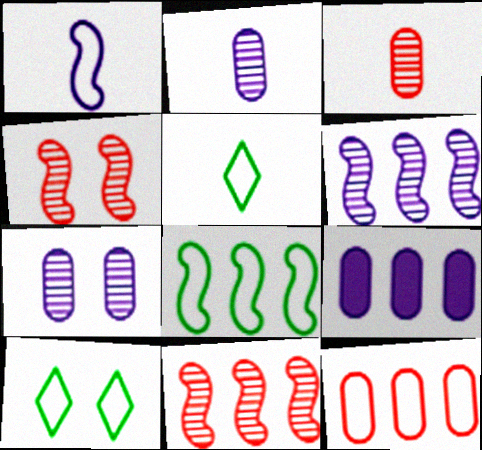[[1, 10, 12], 
[4, 5, 9]]